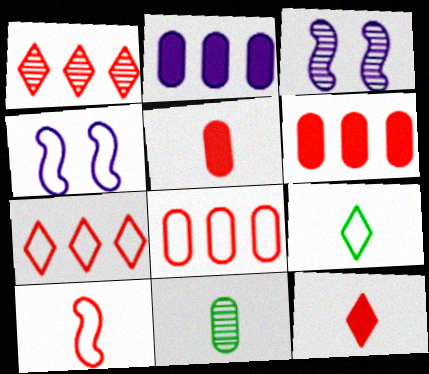[[1, 3, 11], 
[3, 6, 9], 
[4, 8, 9]]